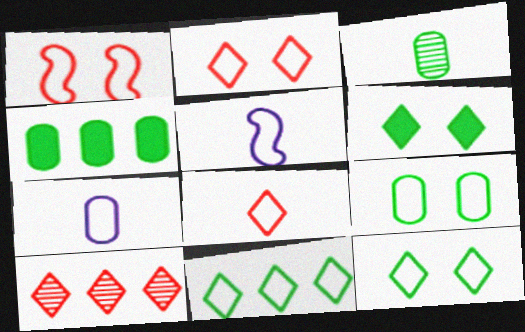[[1, 7, 11], 
[3, 4, 9]]